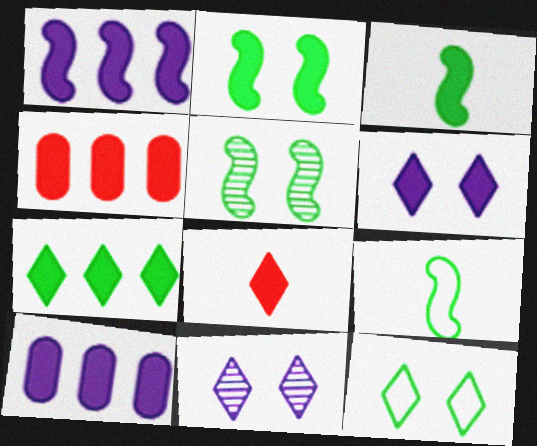[[1, 4, 7], 
[2, 8, 10], 
[3, 4, 6], 
[4, 9, 11], 
[6, 7, 8]]